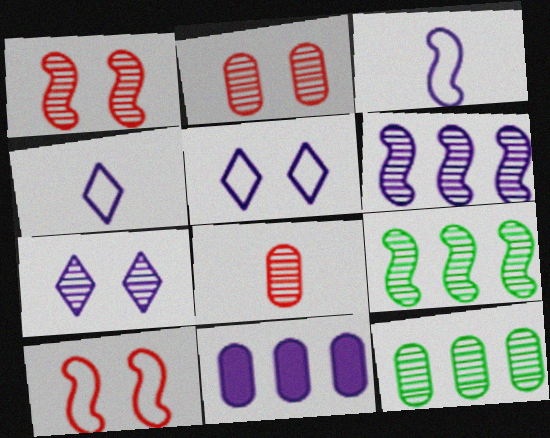[[3, 7, 11], 
[7, 8, 9]]